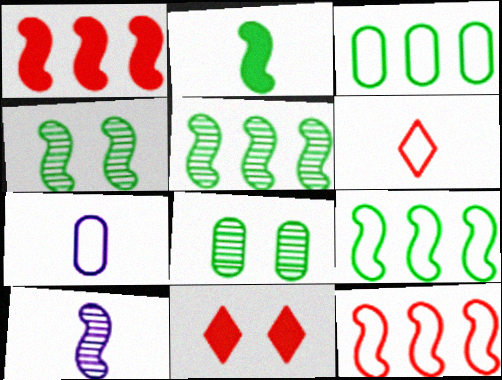[[2, 4, 9], 
[3, 10, 11], 
[5, 7, 11]]